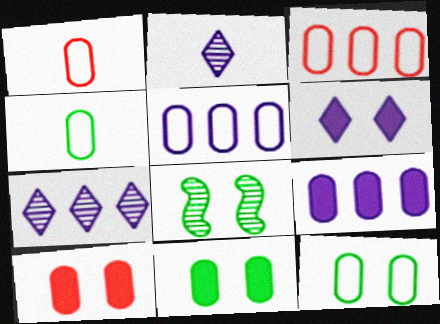[[1, 5, 12]]